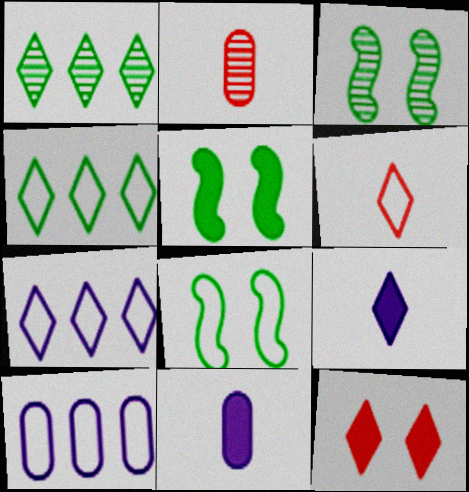[[2, 5, 7], 
[3, 5, 8], 
[6, 8, 10]]